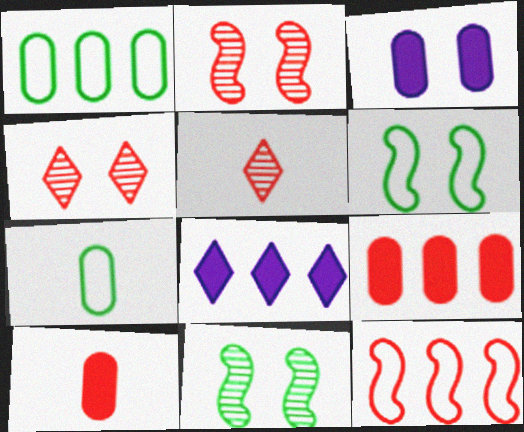[[2, 7, 8], 
[3, 4, 6], 
[4, 10, 12]]